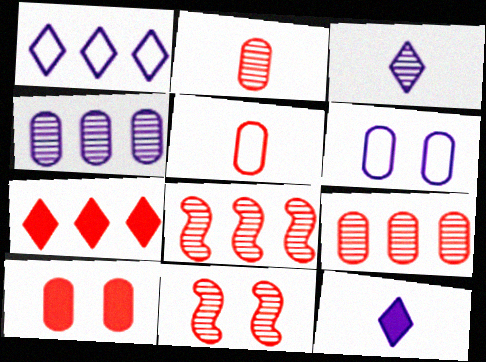[[5, 7, 11], 
[5, 9, 10]]